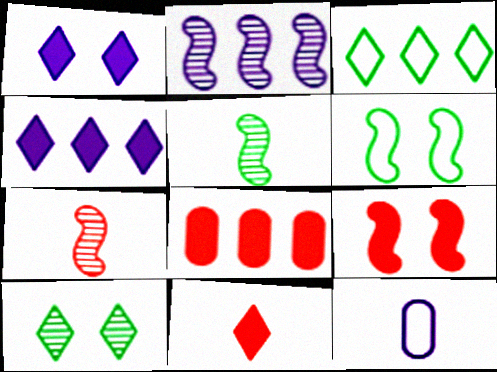[[1, 2, 12], 
[2, 3, 8], 
[5, 11, 12], 
[8, 9, 11]]